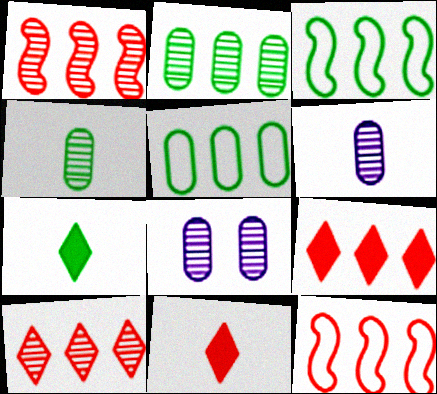[[3, 8, 11], 
[7, 8, 12]]